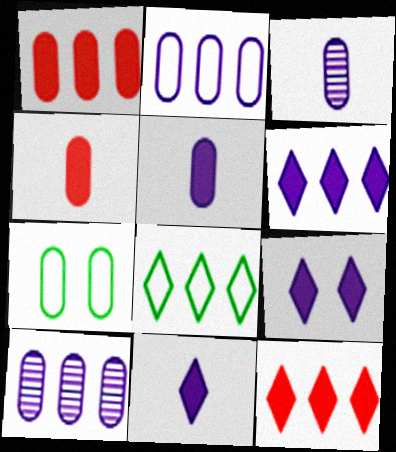[[1, 3, 7], 
[4, 7, 10], 
[6, 9, 11]]